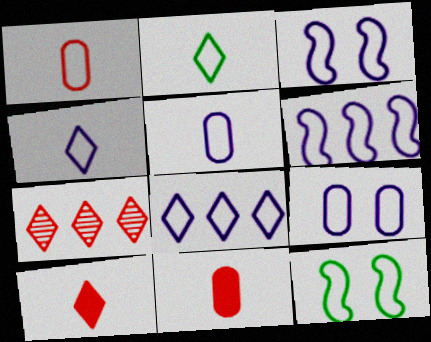[[1, 8, 12], 
[3, 5, 8], 
[4, 6, 9]]